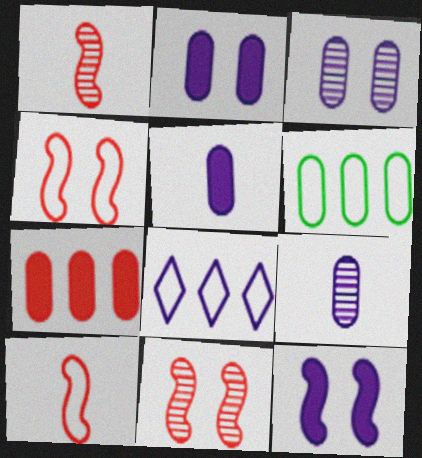[[8, 9, 12]]